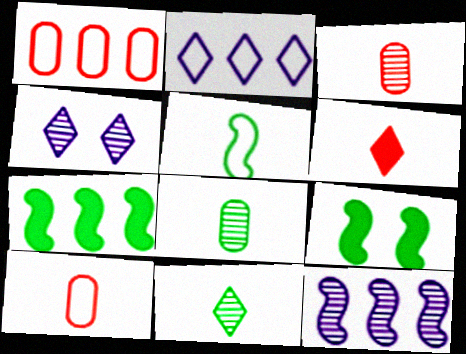[[2, 3, 9], 
[4, 7, 10]]